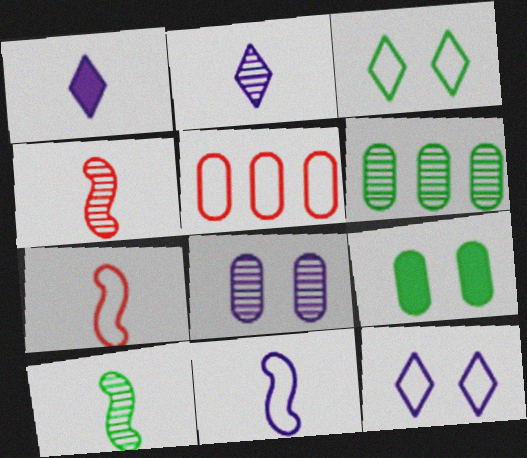[[3, 5, 11]]